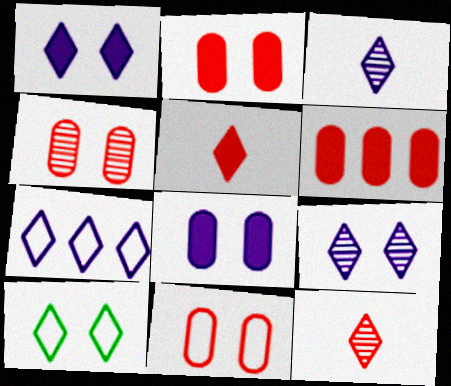[[1, 3, 7], 
[2, 4, 11]]